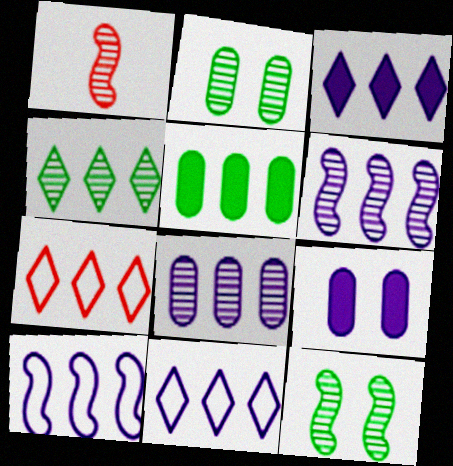[[1, 6, 12], 
[3, 4, 7], 
[3, 8, 10], 
[5, 6, 7]]